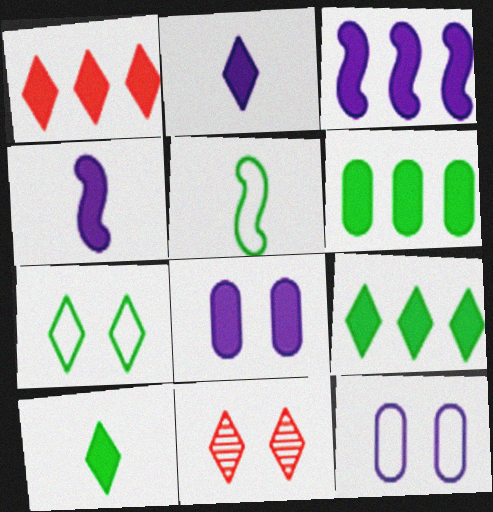[[1, 3, 6], 
[2, 3, 8]]